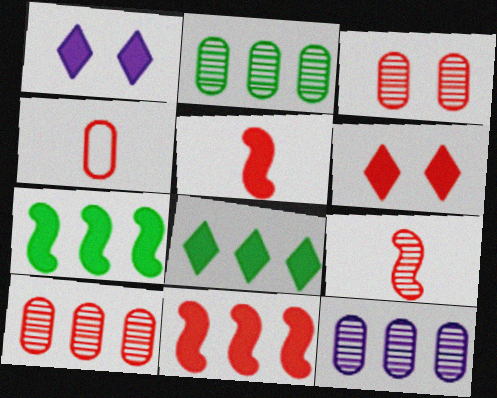[[2, 10, 12]]